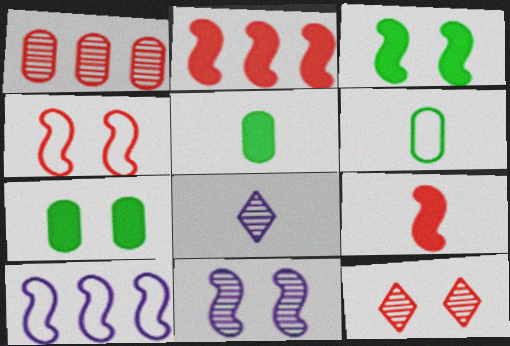[[3, 4, 11], 
[5, 10, 12], 
[6, 8, 9]]